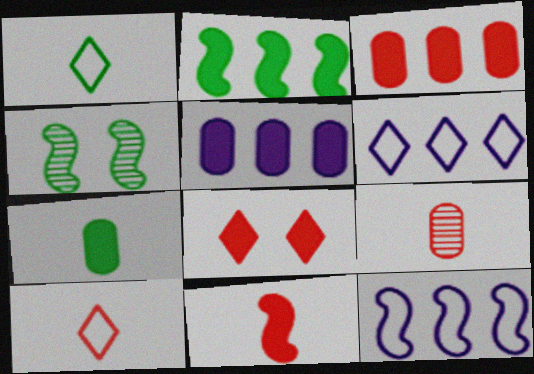[[3, 8, 11], 
[4, 5, 10], 
[4, 11, 12], 
[9, 10, 11]]